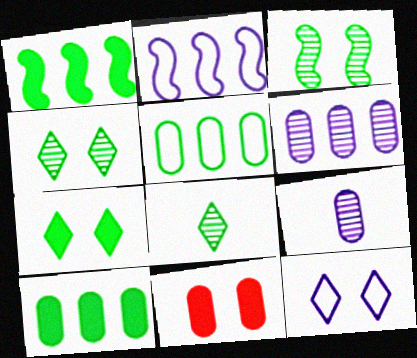[[2, 8, 11], 
[3, 11, 12], 
[5, 9, 11]]